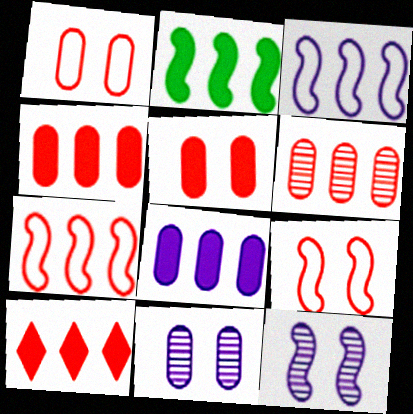[[2, 8, 10], 
[6, 7, 10]]